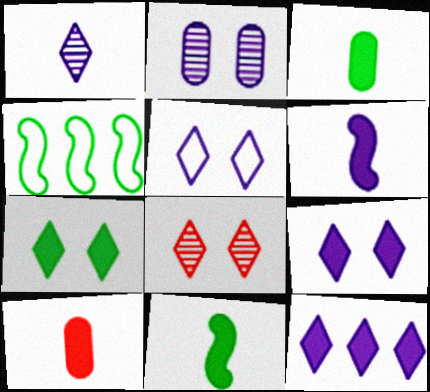[[1, 5, 12], 
[5, 7, 8]]